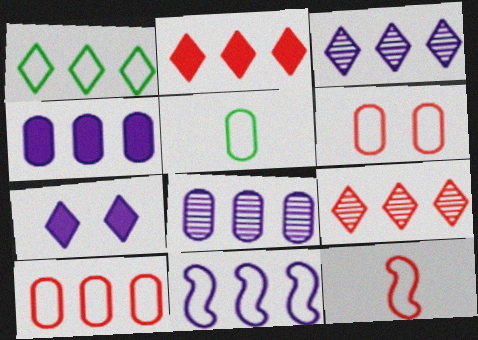[[1, 2, 3], 
[1, 10, 11], 
[3, 4, 11]]